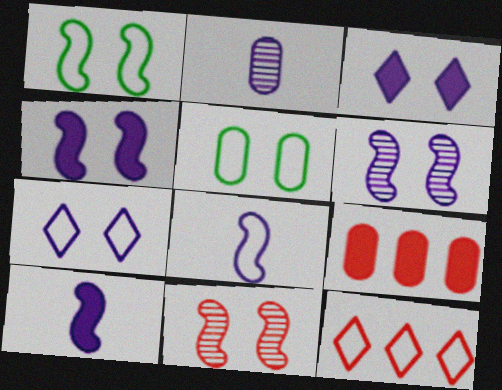[[1, 4, 11], 
[2, 5, 9], 
[3, 5, 11], 
[5, 8, 12]]